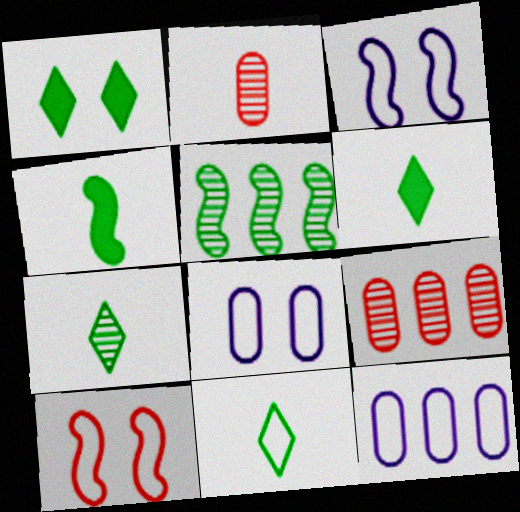[[3, 6, 9], 
[6, 7, 11], 
[10, 11, 12]]